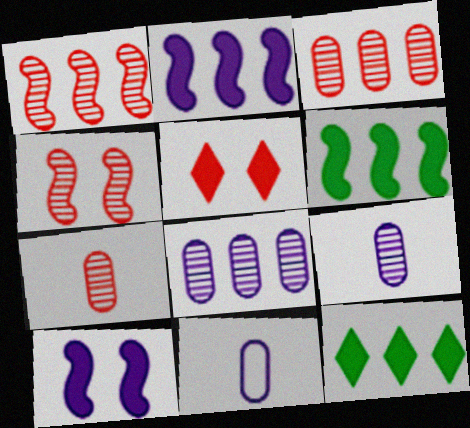[[4, 11, 12]]